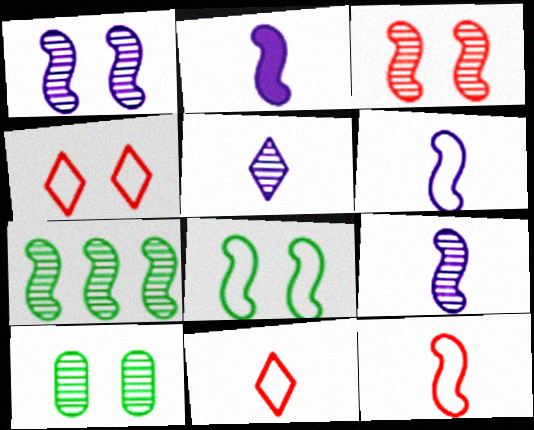[[2, 6, 9], 
[3, 7, 9]]